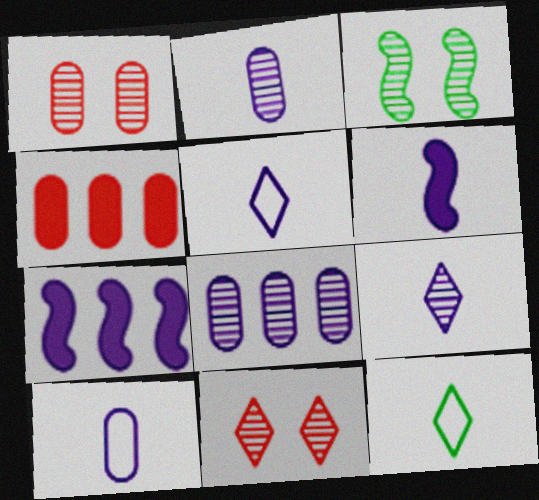[[1, 7, 12], 
[2, 5, 6], 
[3, 4, 5], 
[6, 9, 10]]